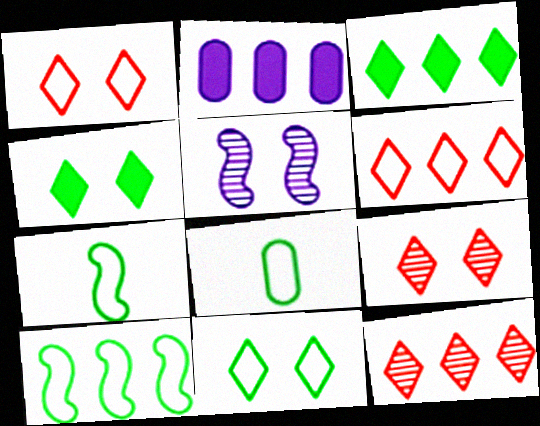[[2, 7, 9], 
[2, 10, 12], 
[8, 10, 11]]